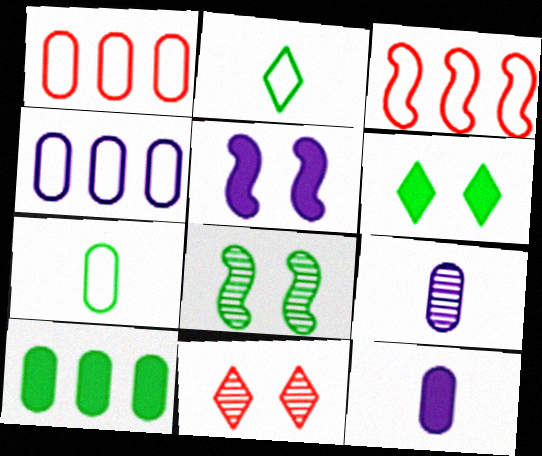[[2, 8, 10], 
[3, 6, 9]]